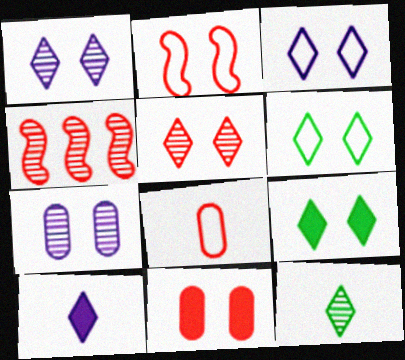[[2, 5, 11], 
[2, 7, 9], 
[3, 5, 9], 
[4, 7, 12]]